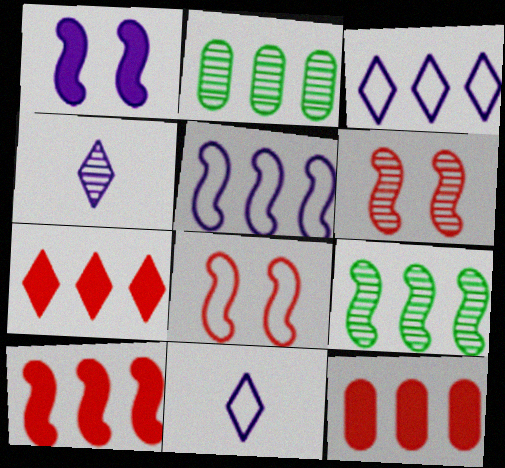[[2, 3, 10], 
[2, 4, 6], 
[2, 5, 7], 
[3, 9, 12], 
[5, 9, 10], 
[7, 10, 12]]